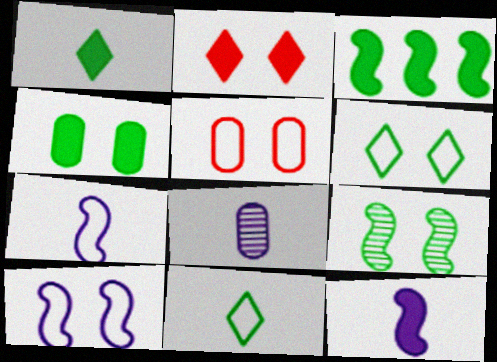[[1, 3, 4], 
[4, 6, 9], 
[5, 6, 10]]